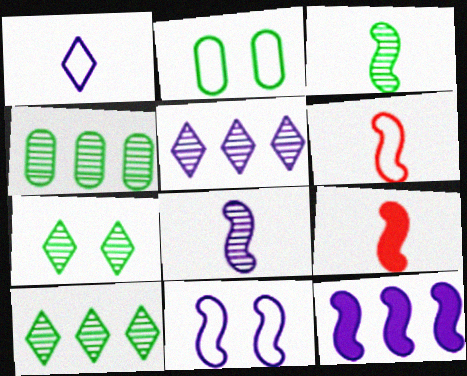[[2, 5, 9], 
[3, 4, 7], 
[8, 11, 12]]